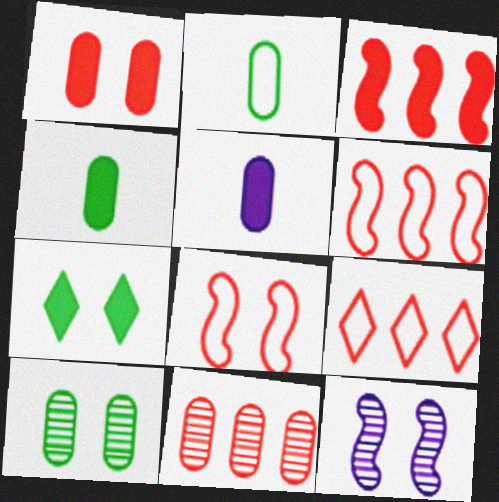[[3, 5, 7], 
[3, 9, 11], 
[4, 9, 12]]